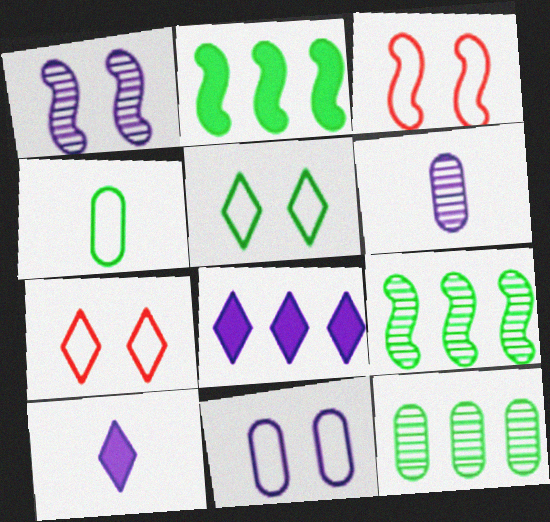[[2, 6, 7], 
[3, 5, 11], 
[3, 10, 12]]